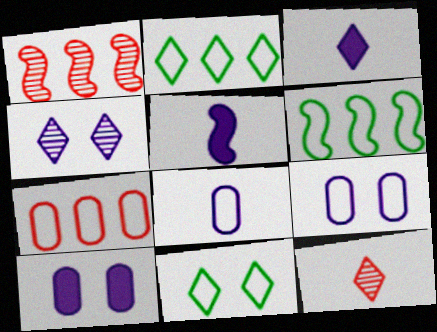[[6, 10, 12]]